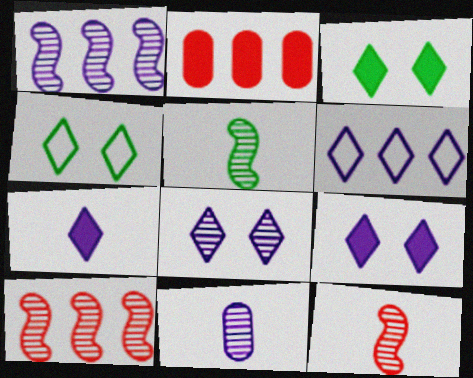[[1, 8, 11], 
[6, 7, 8]]